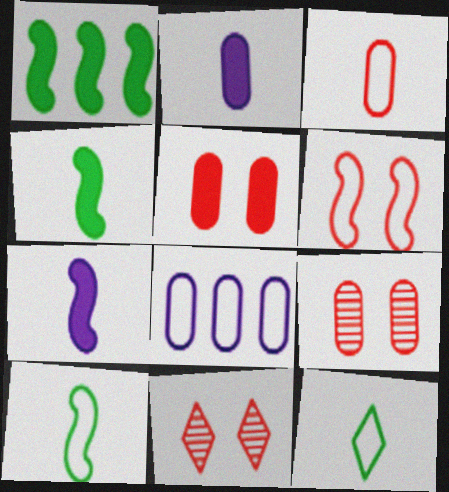[[4, 8, 11], 
[5, 6, 11], 
[6, 8, 12]]